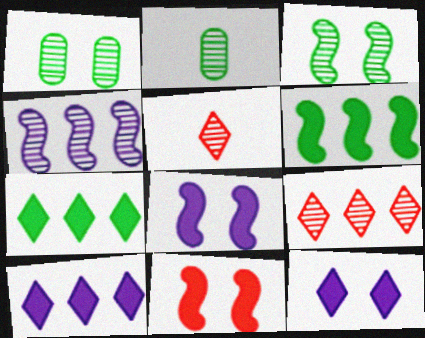[[1, 4, 5]]